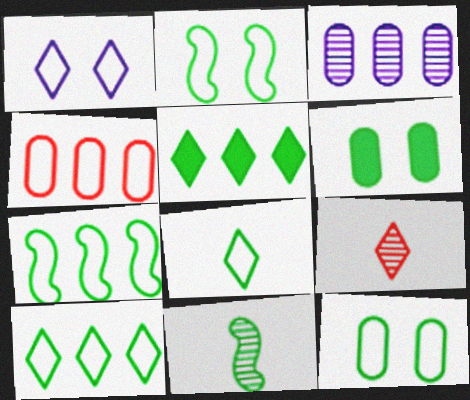[[1, 5, 9], 
[5, 11, 12], 
[6, 10, 11], 
[7, 8, 12]]